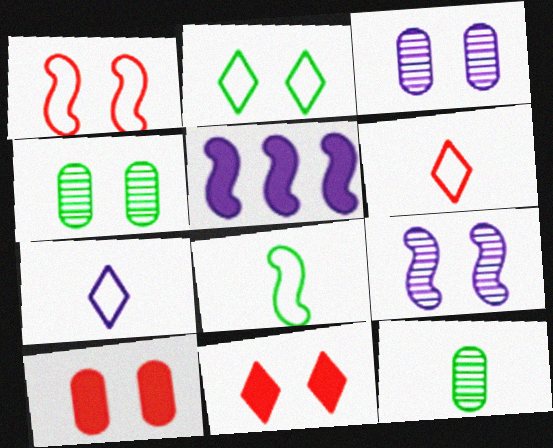[[2, 9, 10], 
[3, 5, 7], 
[4, 5, 6]]